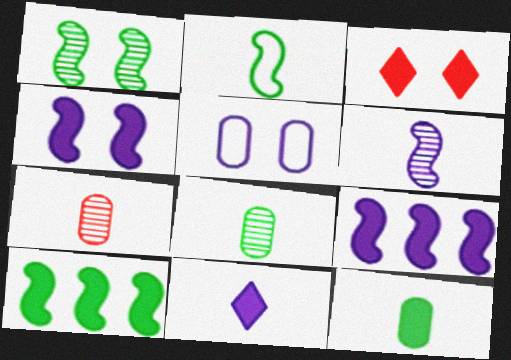[[1, 2, 10], 
[1, 3, 5], 
[2, 7, 11], 
[3, 9, 12]]